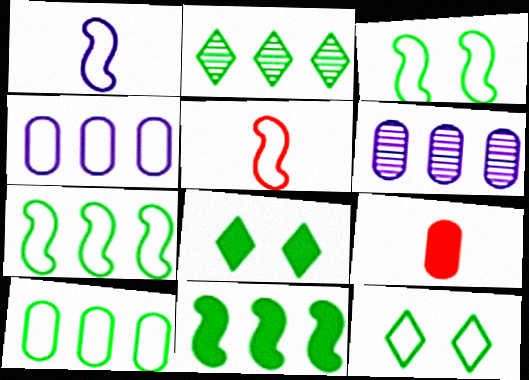[[2, 10, 11], 
[4, 5, 12], 
[5, 6, 8]]